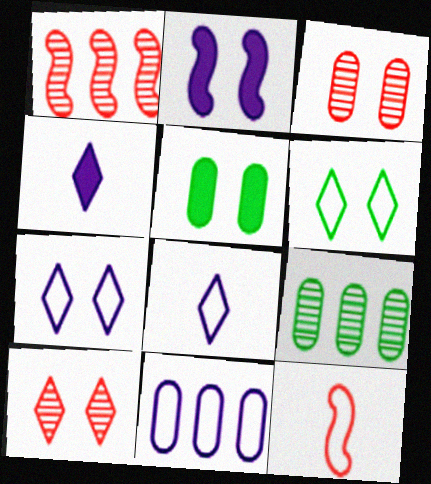[[1, 5, 8], 
[2, 3, 6], 
[6, 11, 12]]